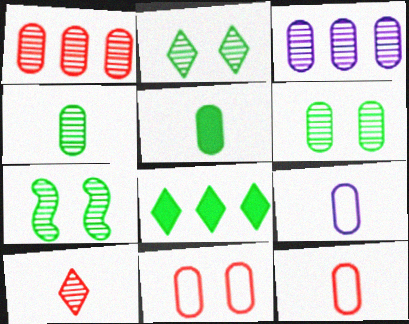[[2, 6, 7], 
[3, 5, 11], 
[3, 7, 10]]